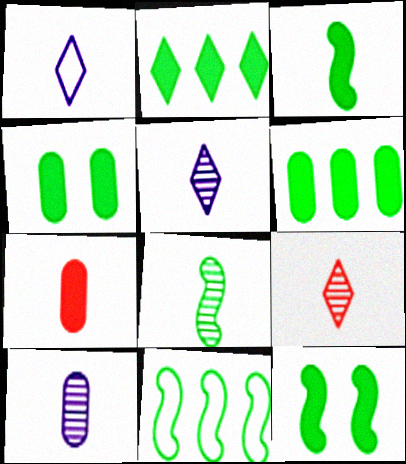[[1, 7, 8], 
[2, 3, 4], 
[8, 9, 10], 
[8, 11, 12]]